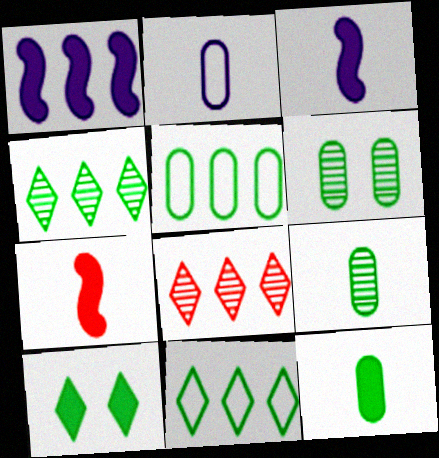[[1, 5, 8], 
[5, 6, 12]]